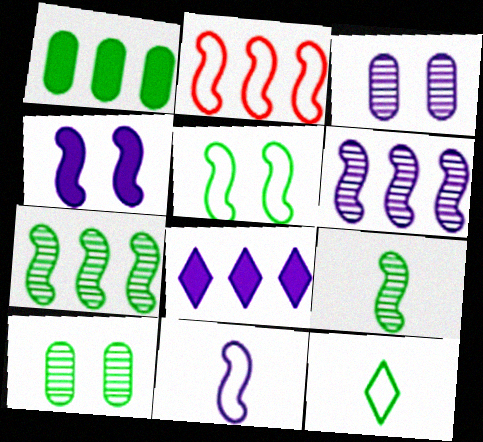[[2, 4, 9], 
[2, 5, 11], 
[3, 8, 11], 
[4, 6, 11]]